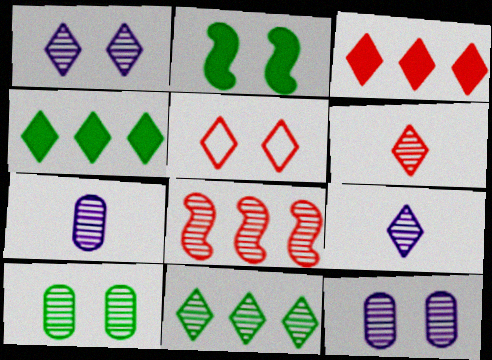[[1, 6, 11], 
[2, 5, 12], 
[3, 5, 6], 
[4, 5, 9], 
[8, 9, 10]]